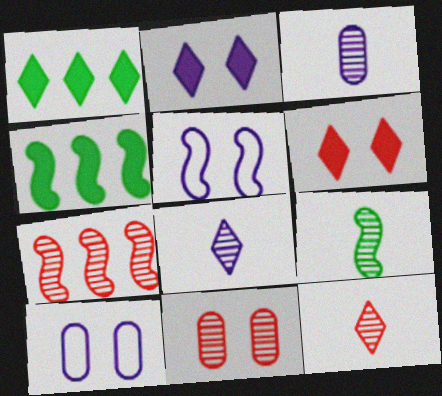[[3, 9, 12], 
[4, 10, 12], 
[7, 11, 12]]